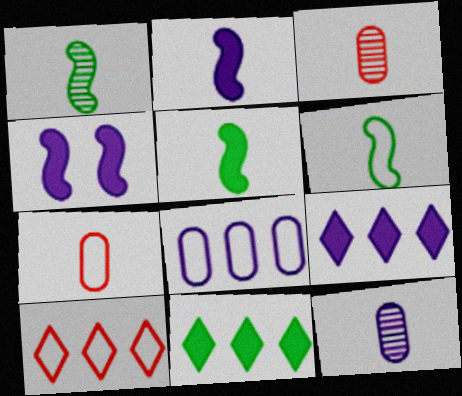[[1, 5, 6]]